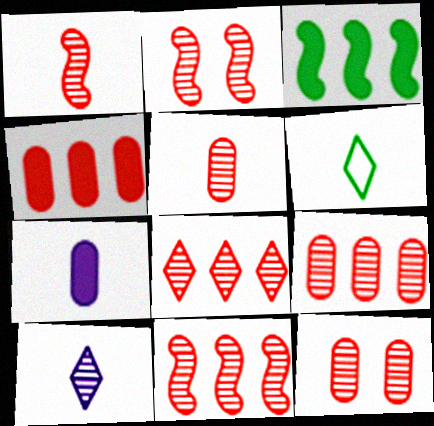[[1, 2, 11], 
[1, 6, 7], 
[1, 8, 12], 
[2, 5, 8], 
[5, 9, 12], 
[8, 9, 11]]